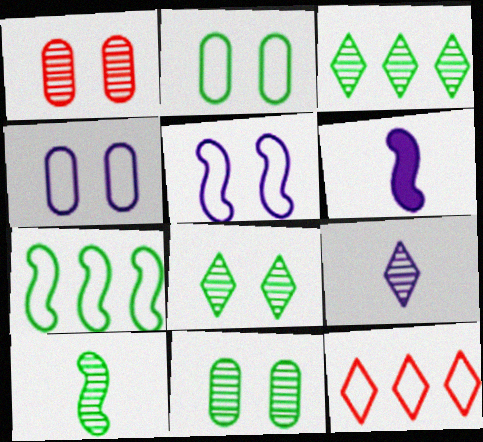[[3, 10, 11], 
[6, 11, 12]]